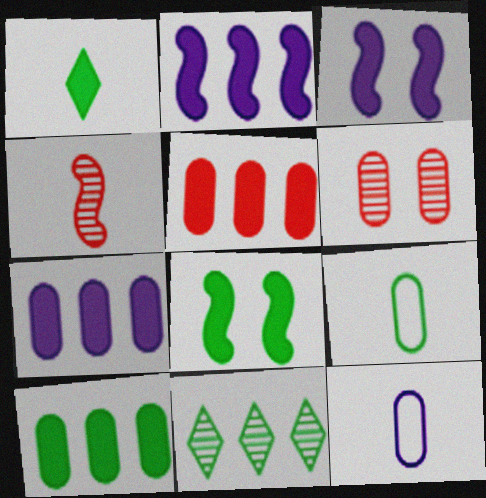[[1, 3, 5], 
[1, 4, 12], 
[1, 8, 10], 
[5, 7, 10], 
[6, 7, 9], 
[6, 10, 12], 
[8, 9, 11]]